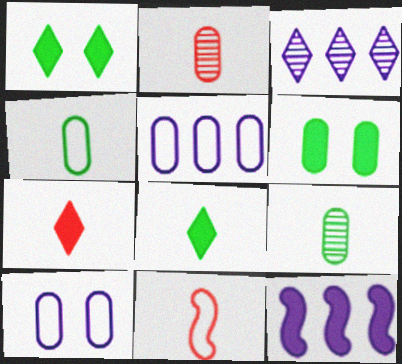[[2, 5, 6], 
[2, 7, 11], 
[3, 5, 12], 
[3, 6, 11], 
[6, 7, 12]]